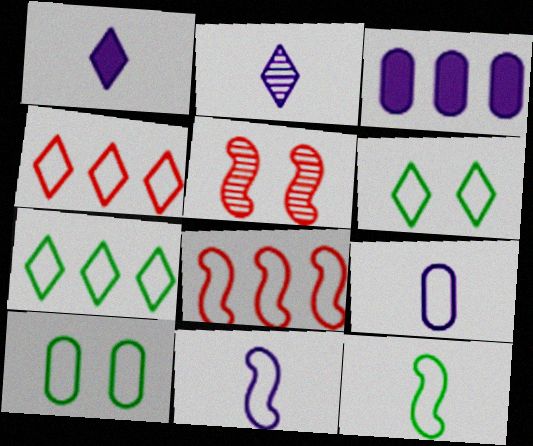[[4, 10, 11], 
[6, 8, 9], 
[7, 10, 12]]